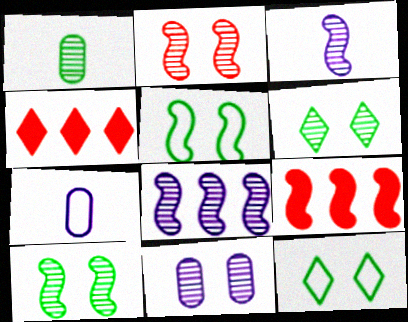[[2, 6, 11], 
[3, 5, 9], 
[4, 7, 10], 
[6, 7, 9]]